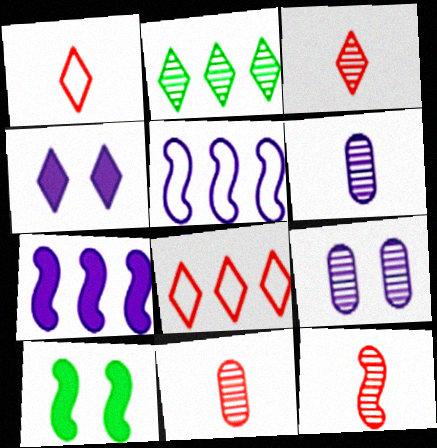[[1, 2, 4], 
[2, 9, 12], 
[3, 11, 12], 
[4, 5, 6], 
[5, 10, 12], 
[6, 8, 10]]